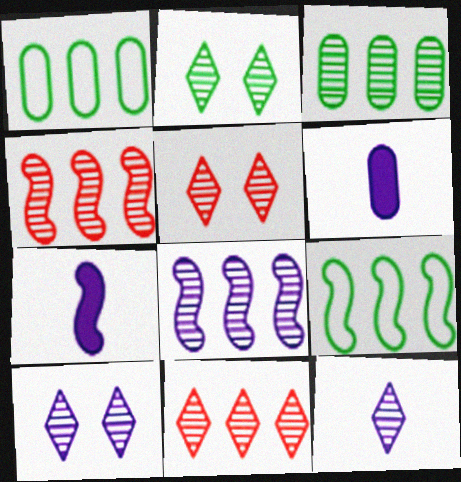[[1, 5, 7], 
[2, 5, 10], 
[2, 11, 12], 
[3, 8, 11], 
[5, 6, 9]]